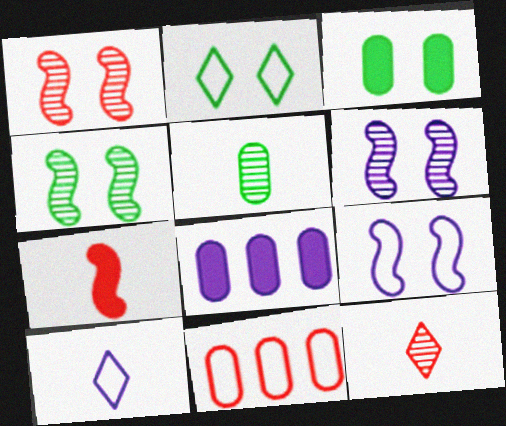[[1, 4, 6], 
[2, 3, 4], 
[5, 7, 10], 
[6, 8, 10]]